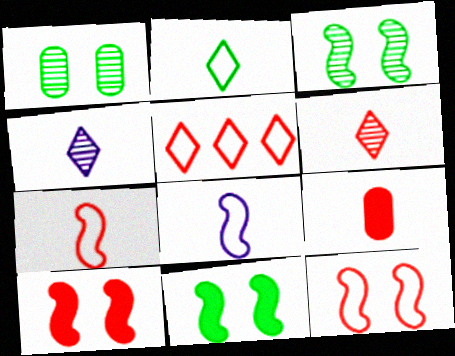[[6, 7, 9]]